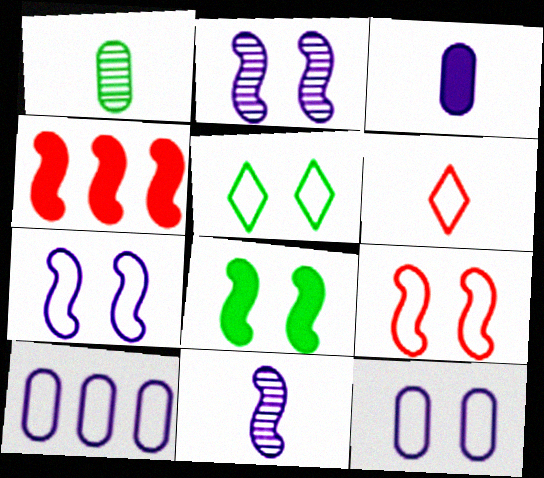[[2, 8, 9], 
[5, 9, 12]]